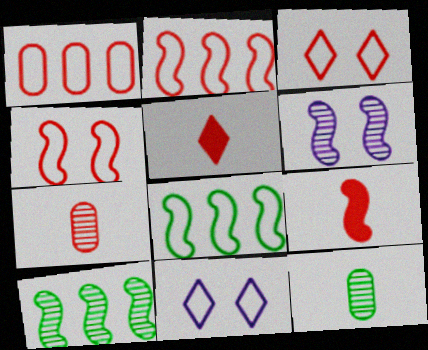[[6, 8, 9]]